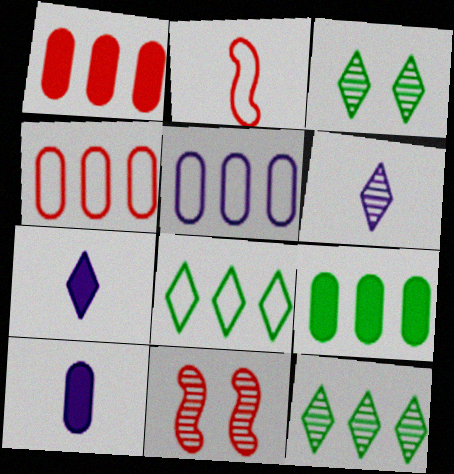[[8, 10, 11]]